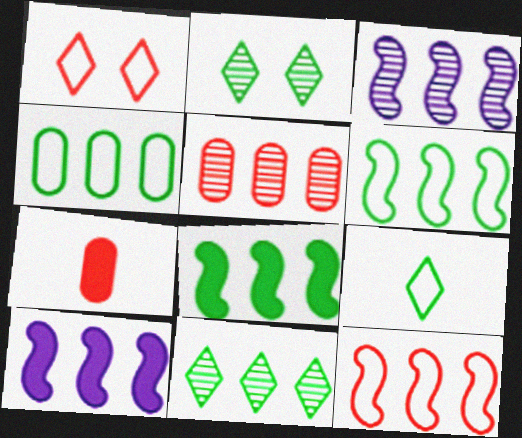[[3, 5, 11], 
[3, 8, 12], 
[4, 8, 11]]